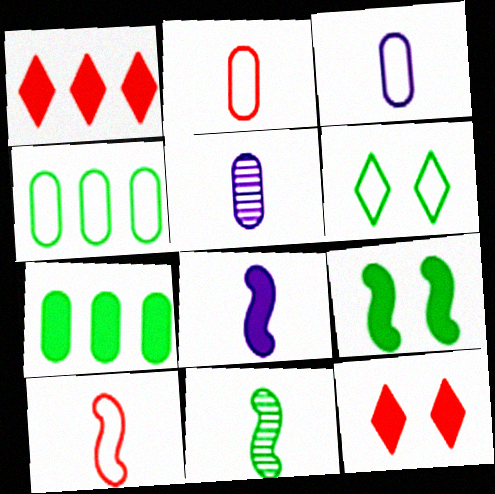[[6, 7, 11], 
[7, 8, 12], 
[8, 10, 11]]